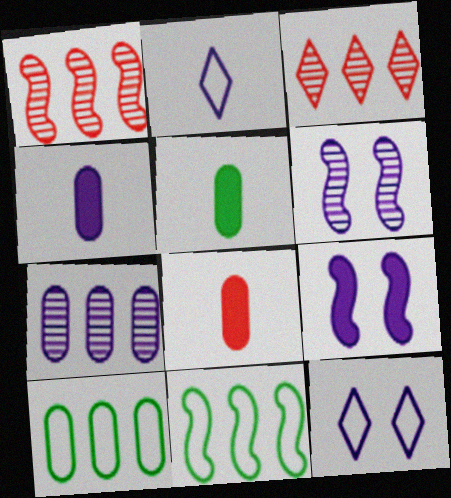[[1, 5, 12], 
[2, 7, 9], 
[4, 5, 8]]